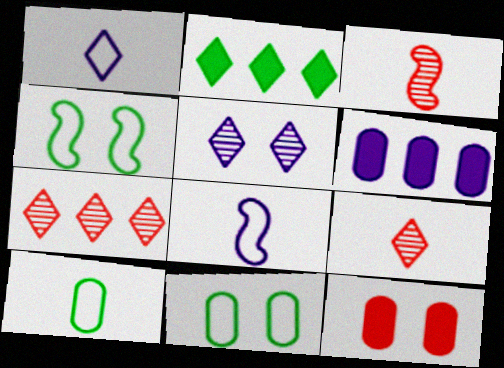[[4, 5, 12], 
[4, 6, 9], 
[5, 6, 8]]